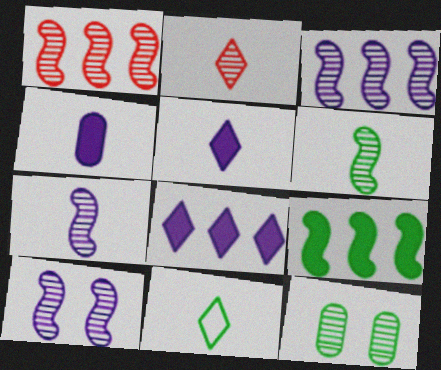[[1, 6, 10], 
[2, 3, 12], 
[2, 5, 11], 
[3, 7, 10], 
[9, 11, 12]]